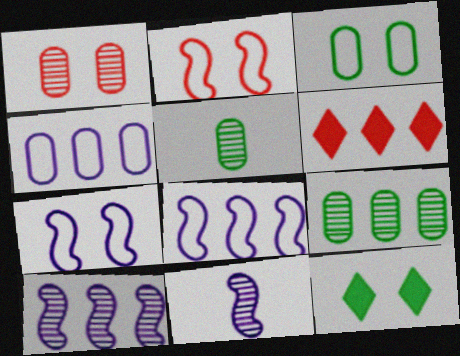[[1, 7, 12], 
[3, 6, 11], 
[5, 6, 7], 
[6, 8, 9]]